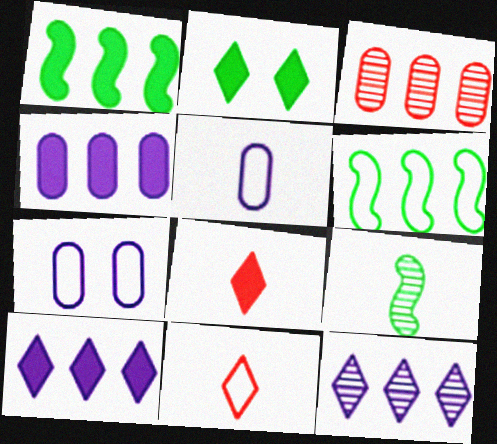[[2, 8, 10], 
[2, 11, 12], 
[3, 6, 10], 
[5, 8, 9], 
[6, 7, 11]]